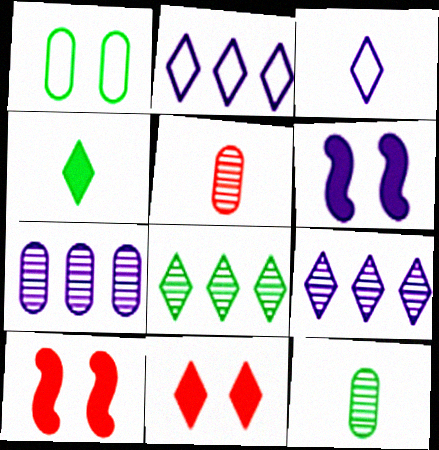[[2, 10, 12], 
[3, 6, 7], 
[3, 8, 11]]